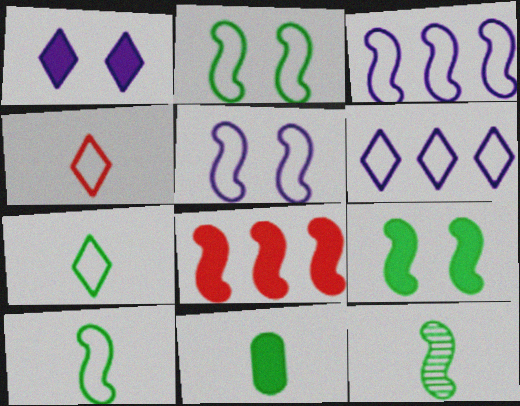[[1, 8, 11], 
[5, 8, 12], 
[7, 11, 12]]